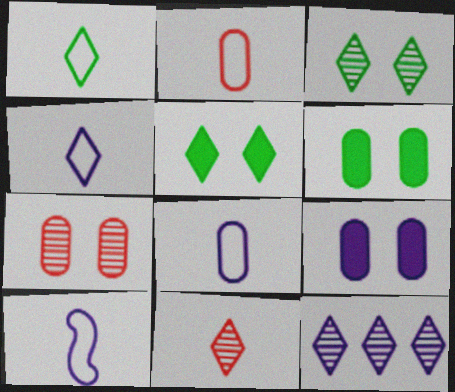[[1, 2, 10], 
[3, 11, 12], 
[4, 8, 10], 
[9, 10, 12]]